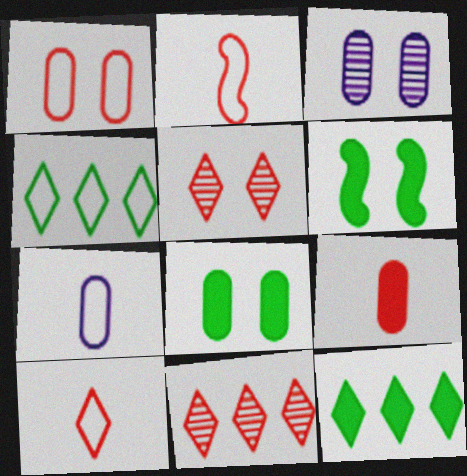[[1, 3, 8], 
[2, 3, 12], 
[6, 7, 11]]